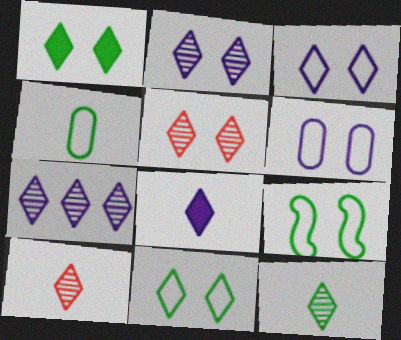[[1, 3, 5], 
[3, 7, 8], 
[5, 7, 12]]